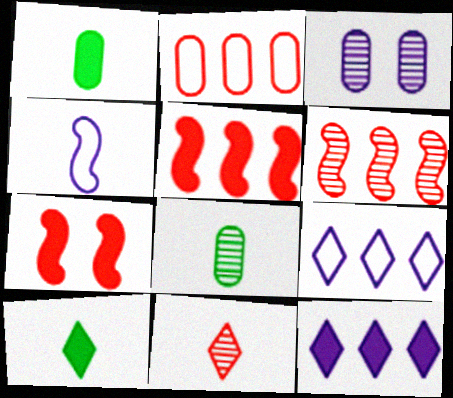[[1, 2, 3], 
[1, 4, 11], 
[1, 7, 12], 
[2, 7, 11], 
[3, 4, 12], 
[7, 8, 9]]